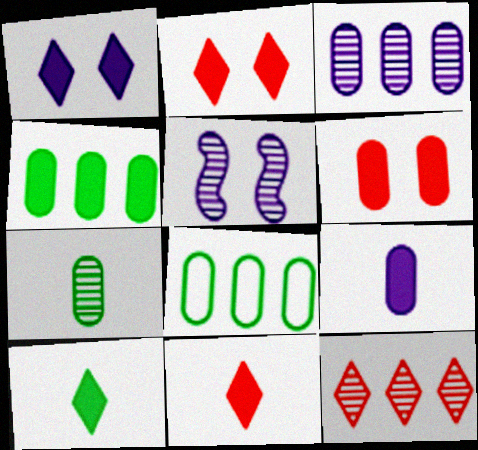[[4, 6, 9], 
[5, 7, 12], 
[5, 8, 11]]